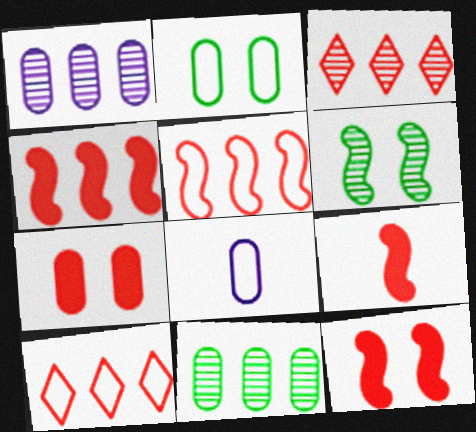[[4, 9, 12], 
[7, 8, 11]]